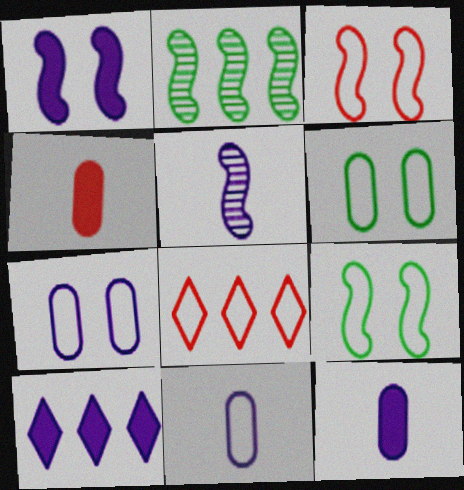[[1, 10, 12], 
[5, 7, 10], 
[8, 9, 11]]